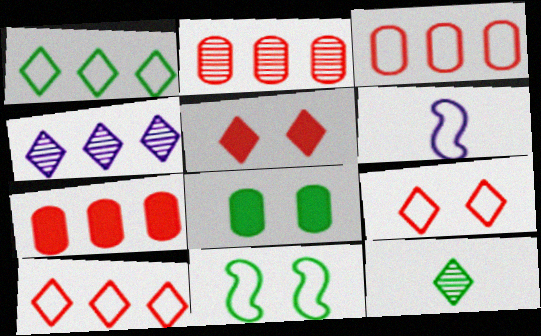[[2, 3, 7]]